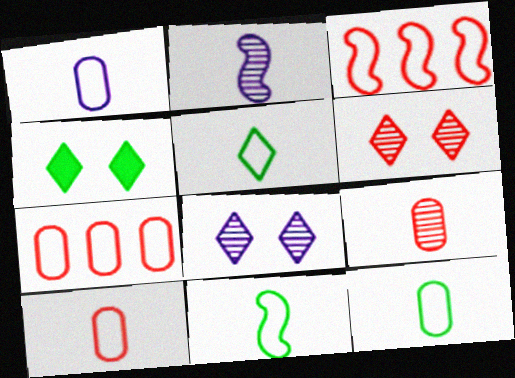[[1, 10, 12], 
[2, 4, 7], 
[5, 11, 12]]